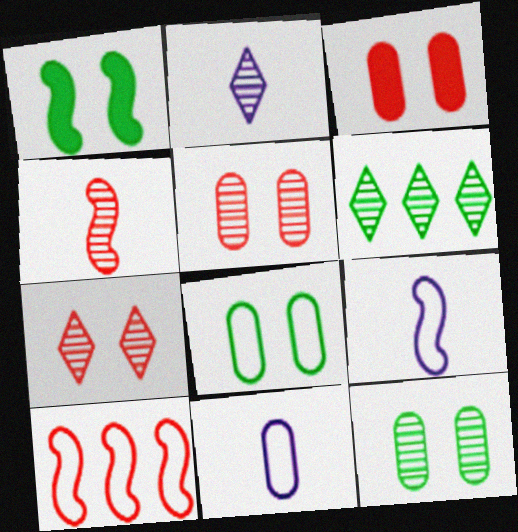[[2, 6, 7], 
[3, 6, 9]]